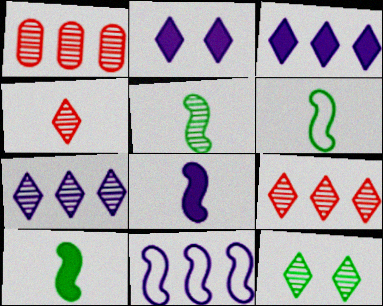[[1, 2, 6], 
[4, 7, 12], 
[5, 6, 10]]